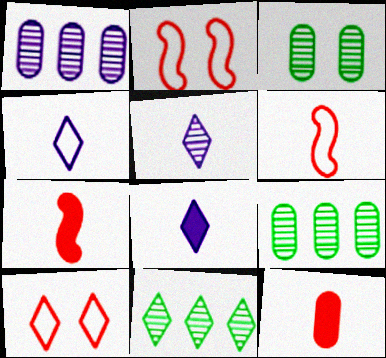[[2, 8, 9], 
[4, 5, 8], 
[8, 10, 11]]